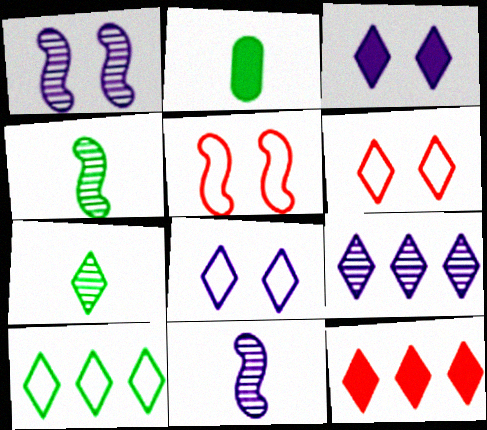[[2, 5, 9], 
[7, 8, 12], 
[9, 10, 12]]